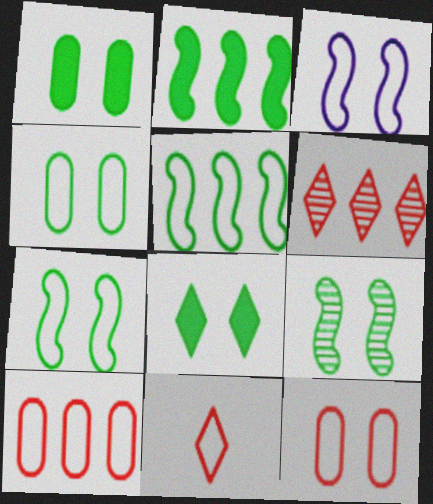[[4, 8, 9]]